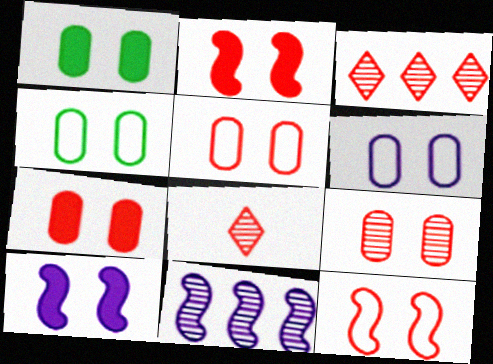[[1, 6, 9], 
[4, 5, 6], 
[5, 7, 9]]